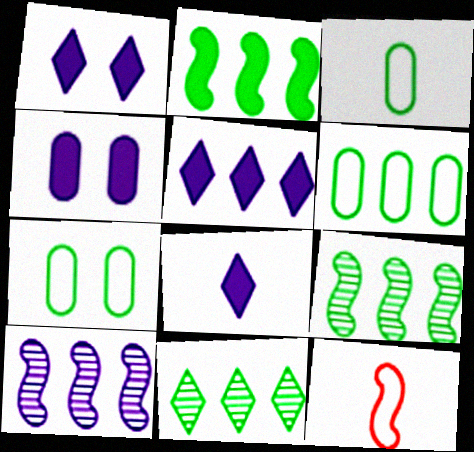[[1, 5, 8], 
[2, 6, 11], 
[3, 6, 7], 
[4, 11, 12]]